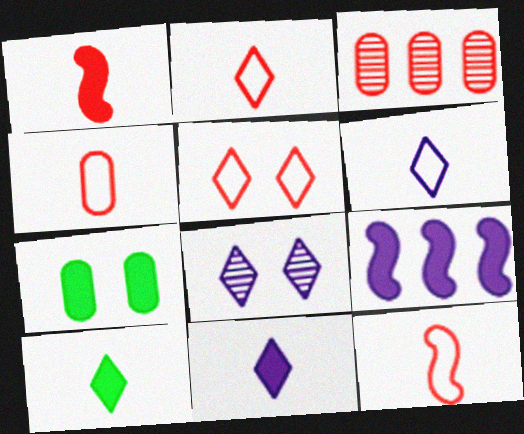[[1, 3, 5], 
[2, 4, 12]]